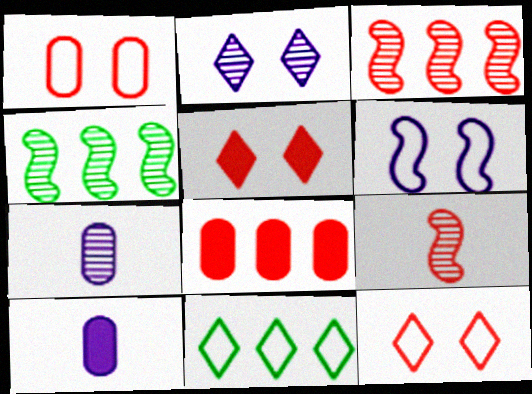[[4, 10, 12], 
[8, 9, 12]]